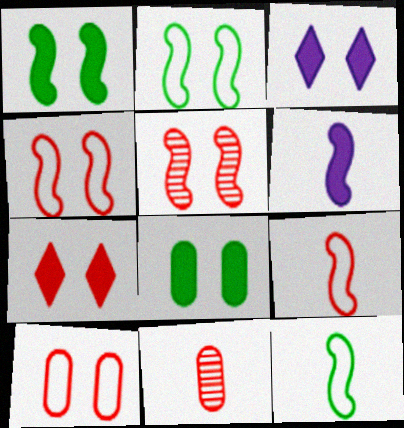[[5, 7, 10]]